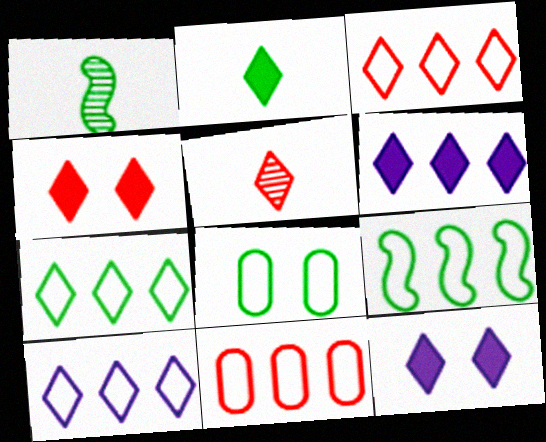[[1, 11, 12], 
[2, 4, 6], 
[3, 4, 5], 
[3, 7, 10], 
[5, 7, 12], 
[9, 10, 11]]